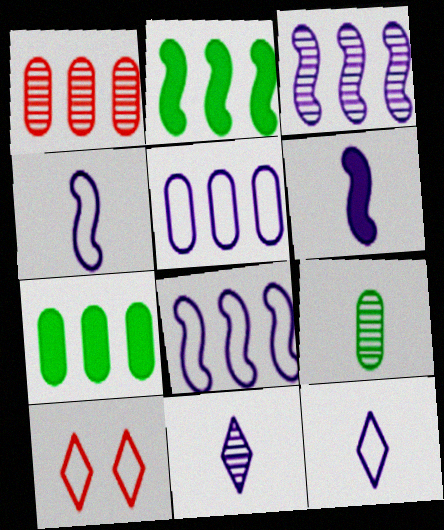[[1, 5, 7]]